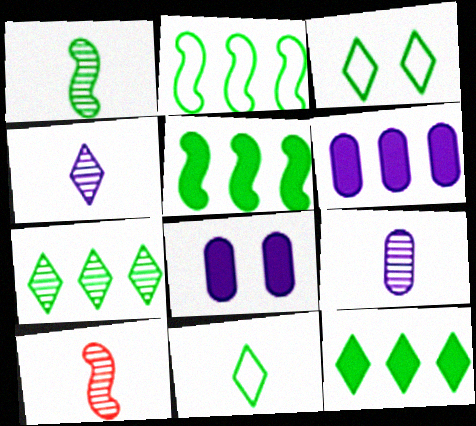[[3, 6, 10]]